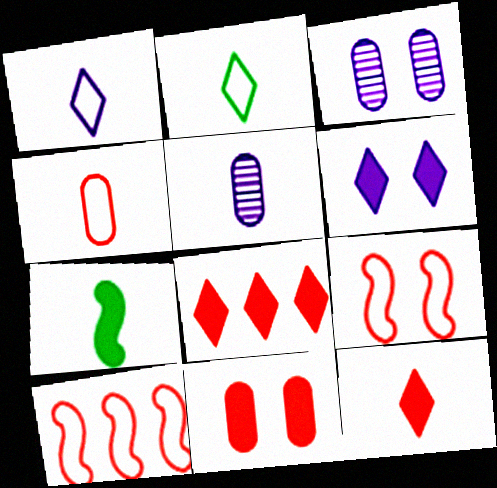[]